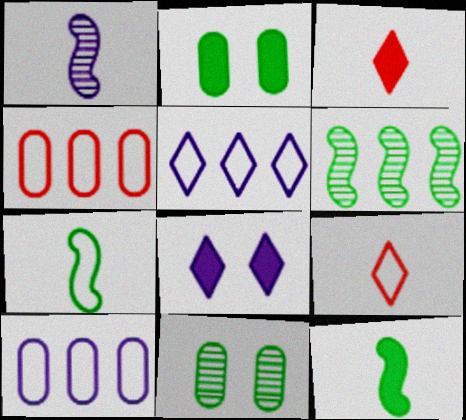[[1, 8, 10]]